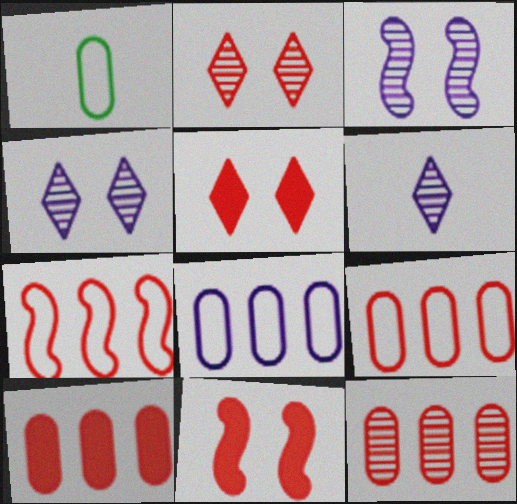[[9, 10, 12]]